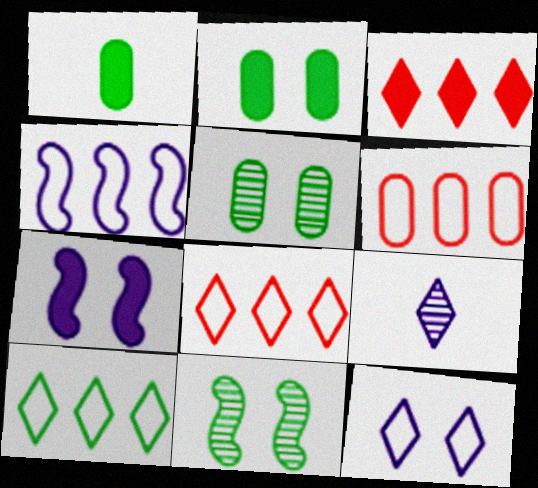[[1, 3, 7], 
[1, 10, 11], 
[4, 6, 10]]